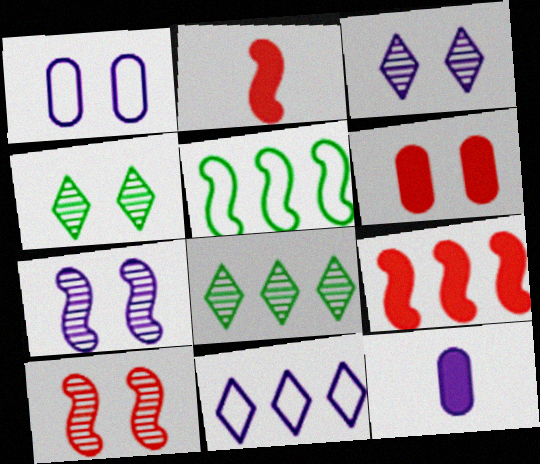[[1, 2, 8], 
[2, 5, 7], 
[7, 11, 12]]